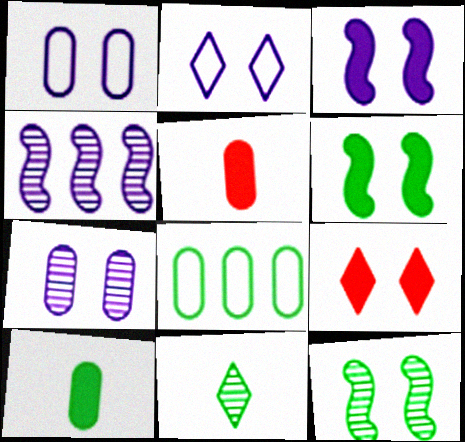[[1, 9, 12], 
[2, 3, 7], 
[5, 7, 8], 
[6, 8, 11]]